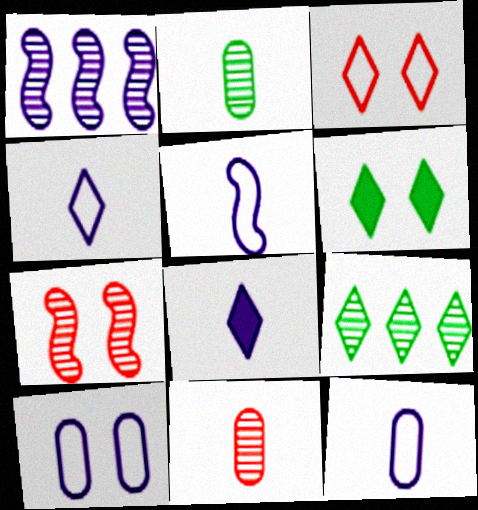[[1, 8, 10], 
[3, 8, 9], 
[4, 5, 12], 
[6, 7, 10]]